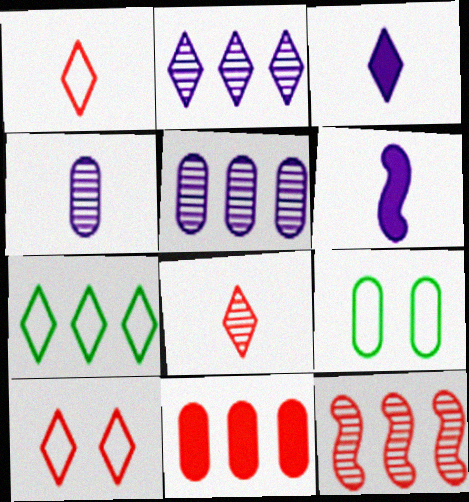[[3, 9, 12], 
[4, 9, 11]]